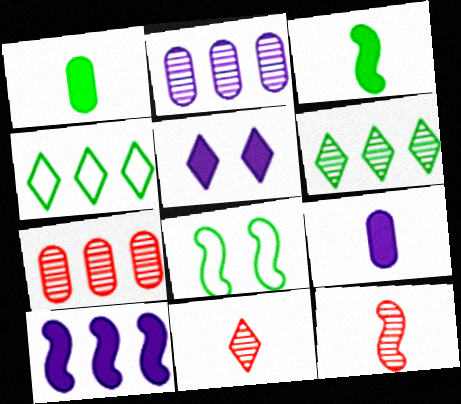[[1, 6, 8], 
[4, 5, 11], 
[4, 7, 10], 
[5, 9, 10], 
[8, 10, 12]]